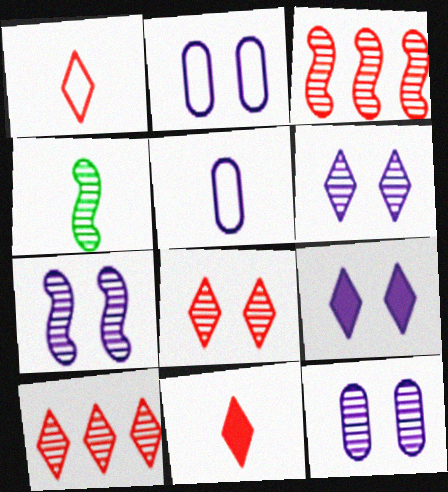[[2, 7, 9], 
[3, 4, 7], 
[4, 5, 11], 
[4, 10, 12], 
[6, 7, 12]]